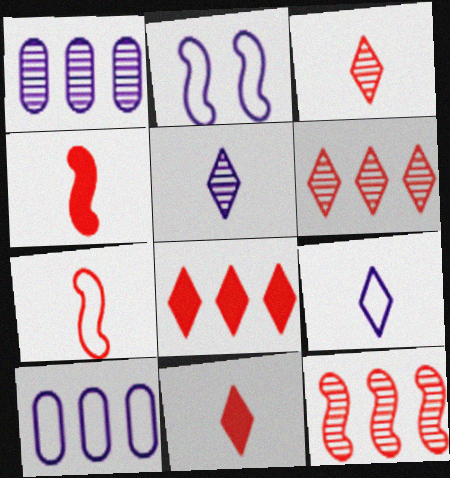[[2, 9, 10]]